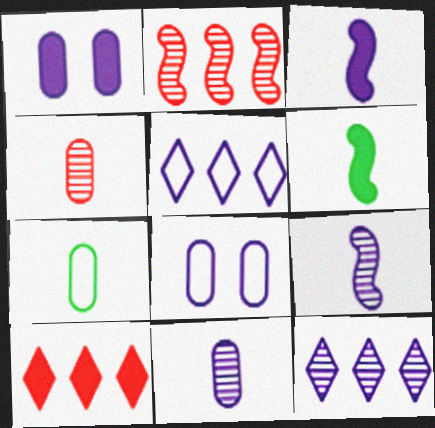[[1, 5, 9], 
[1, 6, 10], 
[3, 8, 12]]